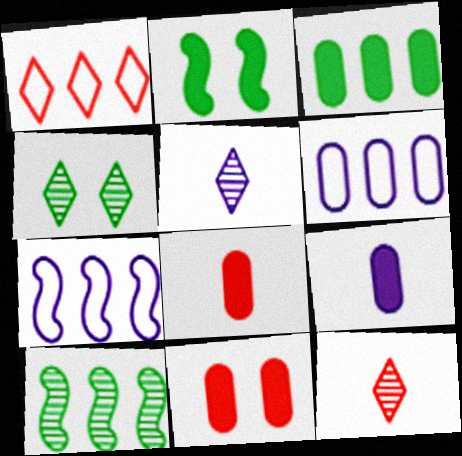[[2, 6, 12], 
[3, 9, 11], 
[4, 7, 8]]